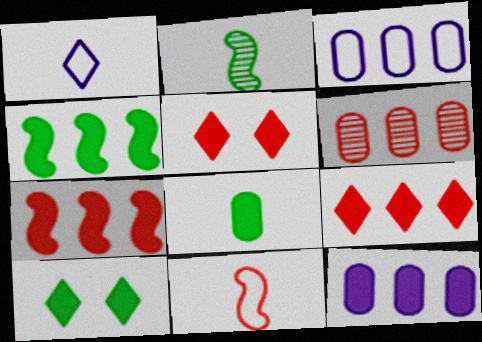[[2, 3, 5], 
[4, 8, 10], 
[4, 9, 12], 
[5, 6, 11]]